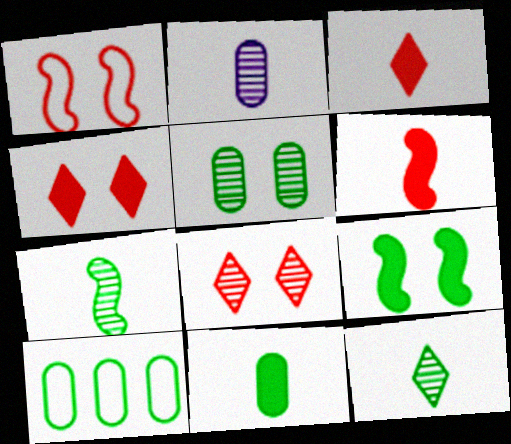[[5, 10, 11], 
[9, 10, 12]]